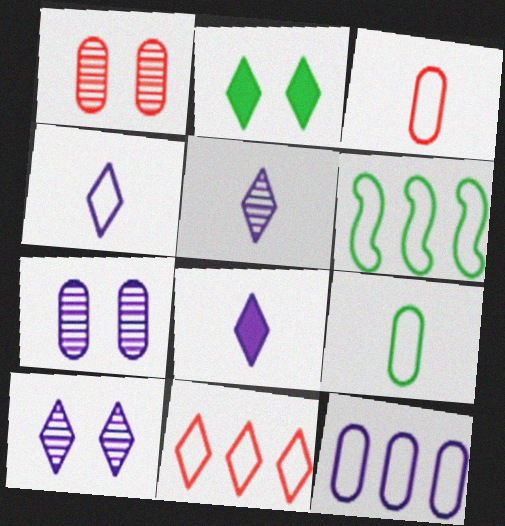[[1, 6, 8], 
[2, 5, 11], 
[4, 5, 8], 
[6, 11, 12]]